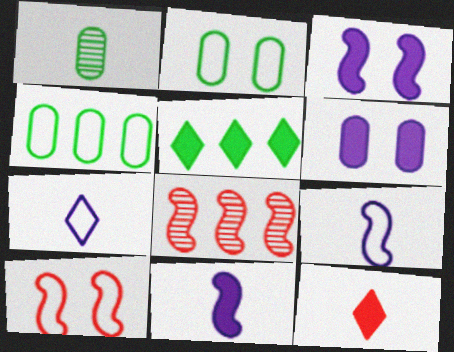[[1, 9, 12], 
[4, 7, 10]]